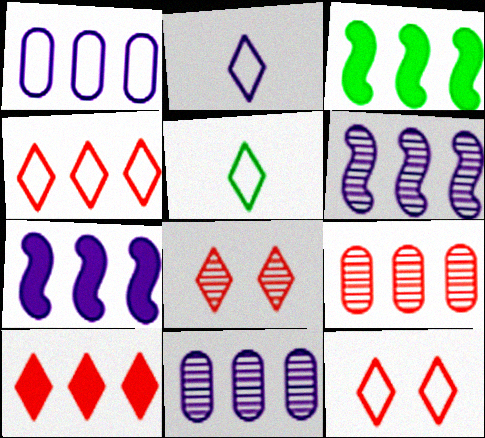[[3, 4, 11]]